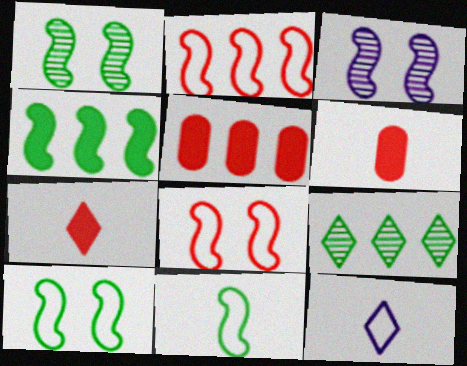[[1, 4, 11], 
[1, 5, 12]]